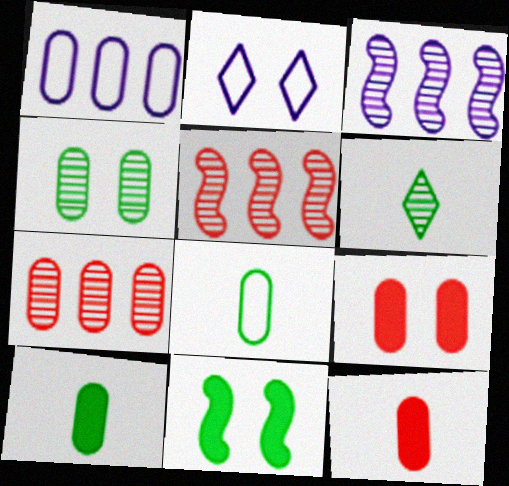[[1, 4, 12], 
[2, 5, 10]]